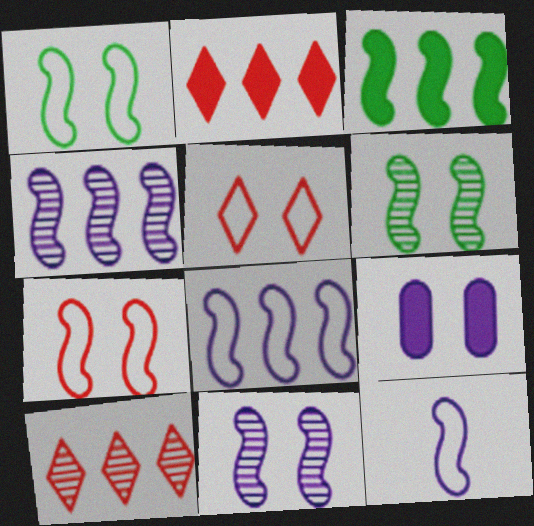[[5, 6, 9]]